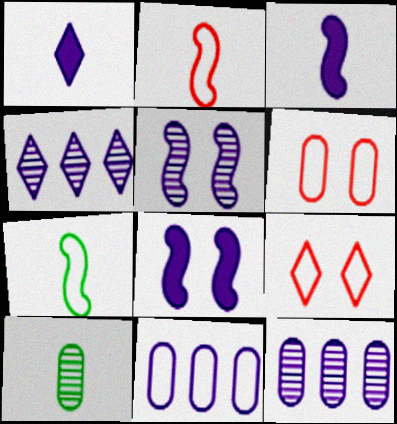[[1, 2, 10], 
[1, 5, 11], 
[7, 9, 11]]